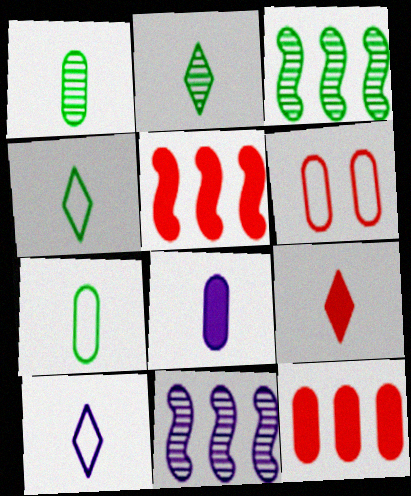[[2, 9, 10]]